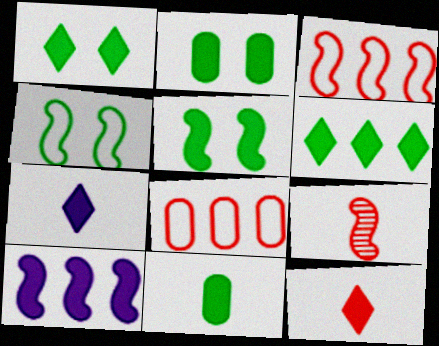[[1, 2, 5], 
[2, 10, 12], 
[4, 9, 10], 
[5, 6, 11]]